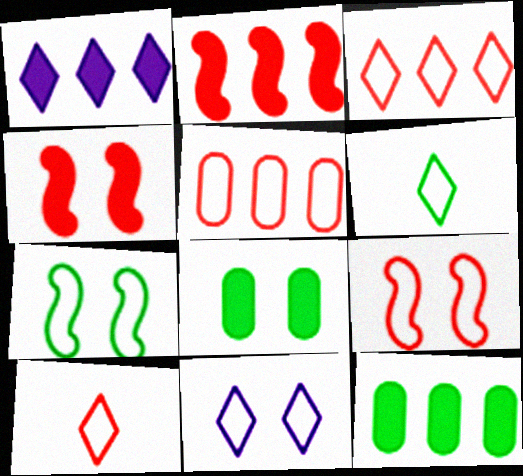[[1, 2, 12], 
[3, 6, 11], 
[5, 9, 10]]